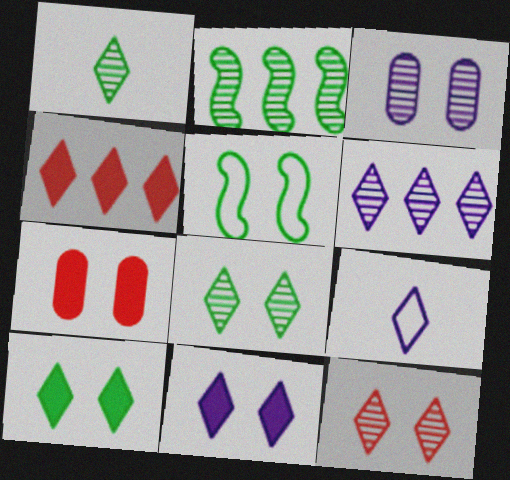[[1, 6, 12], 
[2, 7, 9], 
[4, 8, 9], 
[6, 9, 11]]